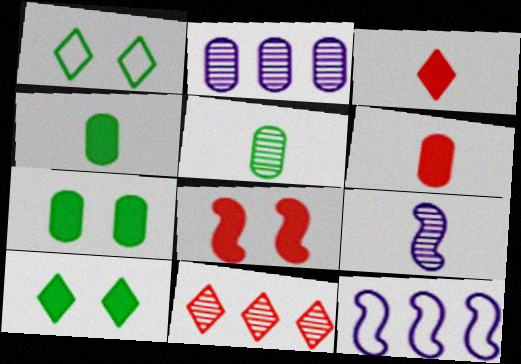[]